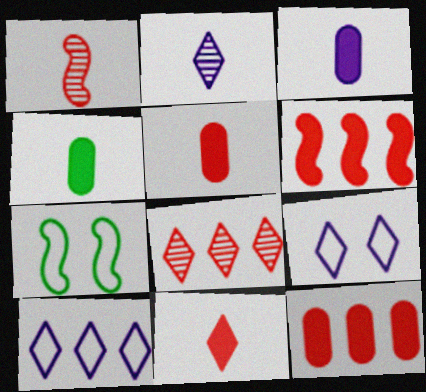[[2, 7, 12], 
[3, 4, 5], 
[3, 7, 8]]